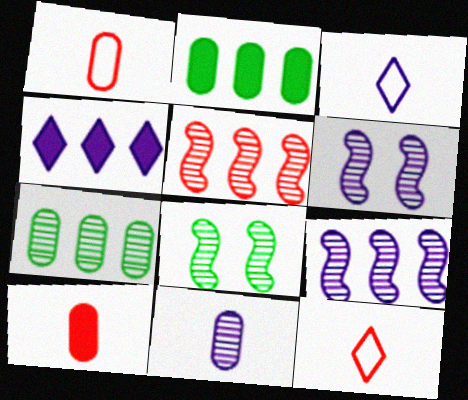[[1, 4, 8], 
[2, 6, 12]]